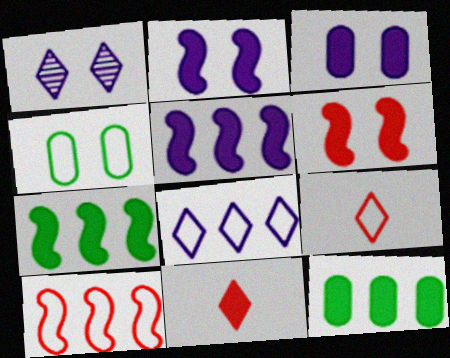[[1, 4, 6], 
[2, 11, 12], 
[3, 7, 11]]